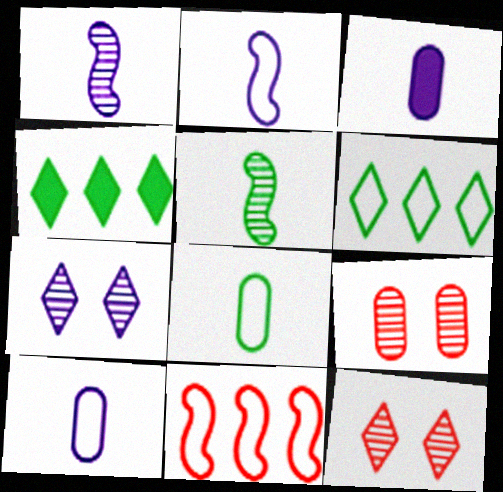[[2, 4, 9]]